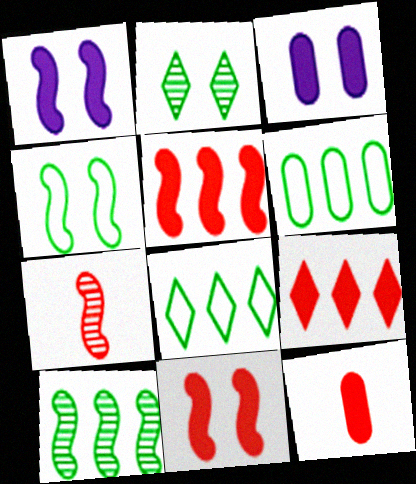[[3, 7, 8], 
[9, 11, 12]]